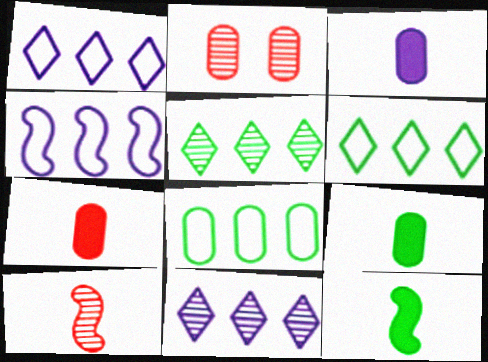[[1, 2, 12], 
[2, 3, 8], 
[3, 7, 9]]